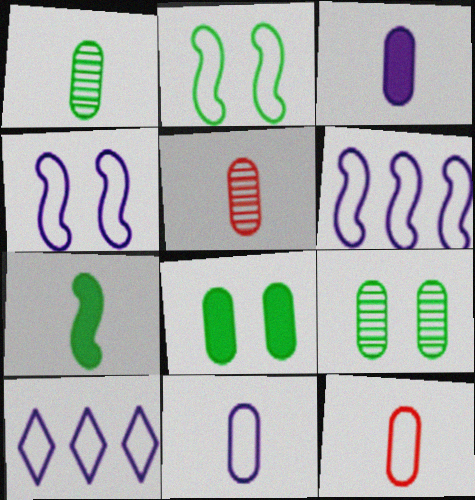[[1, 3, 12], 
[2, 10, 12], 
[4, 10, 11]]